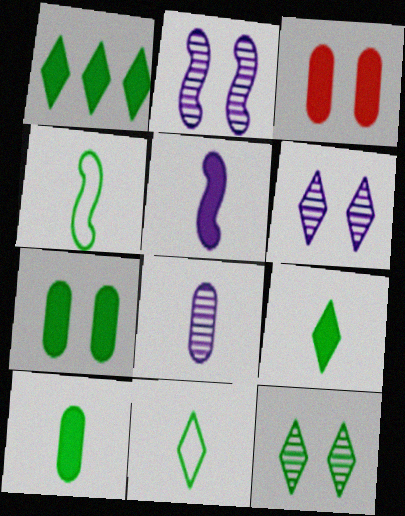[[1, 3, 5], 
[1, 11, 12]]